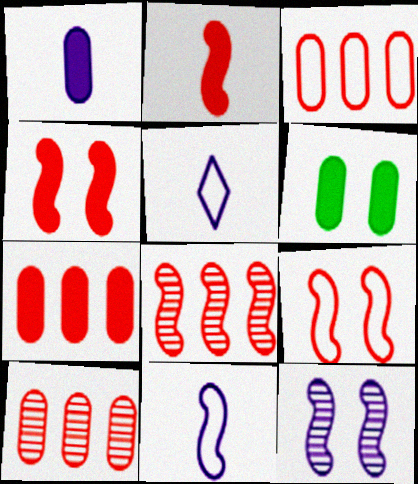[[1, 6, 7], 
[2, 8, 9], 
[3, 7, 10], 
[5, 6, 8]]